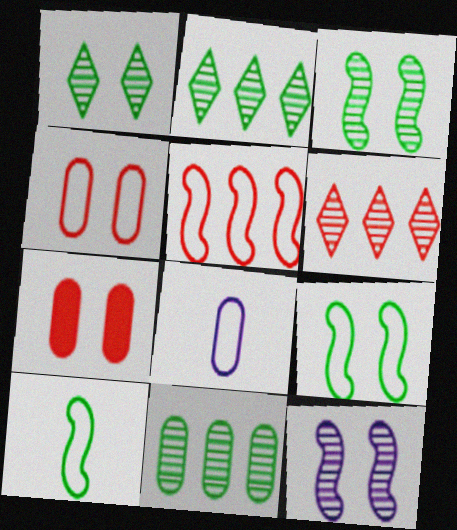[[7, 8, 11]]